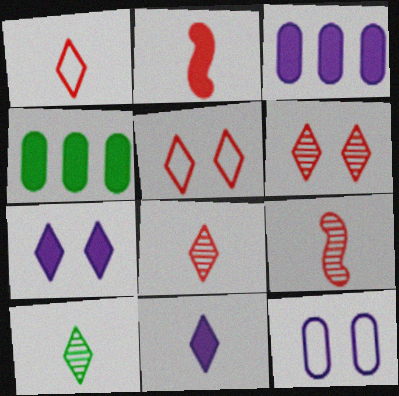[[1, 10, 11], 
[2, 4, 7]]